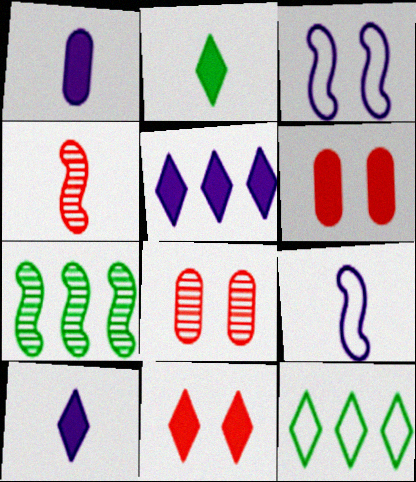[[2, 5, 11]]